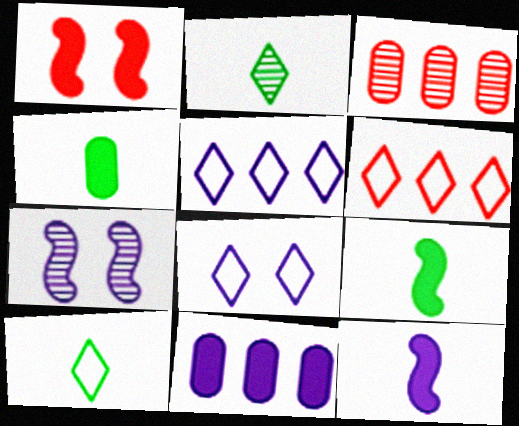[[2, 3, 7], 
[3, 8, 9], 
[4, 6, 7], 
[6, 8, 10]]